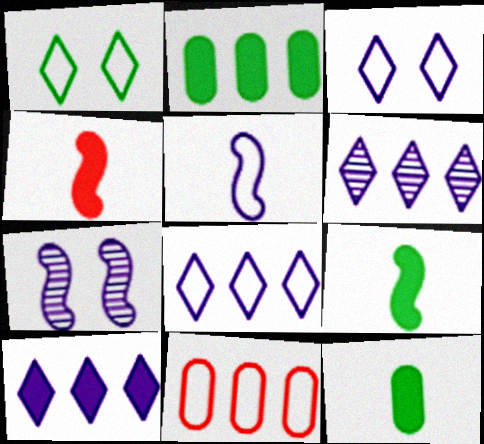[[1, 5, 11], 
[6, 8, 10]]